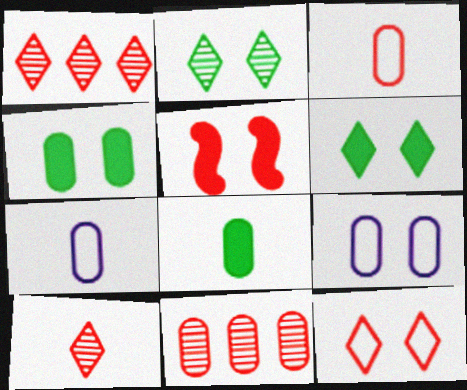[[1, 3, 5], 
[2, 5, 9], 
[4, 7, 11], 
[8, 9, 11]]